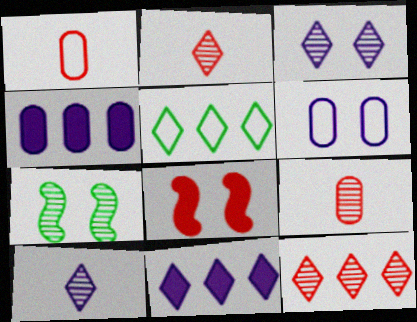[[1, 7, 11], 
[1, 8, 12], 
[5, 11, 12]]